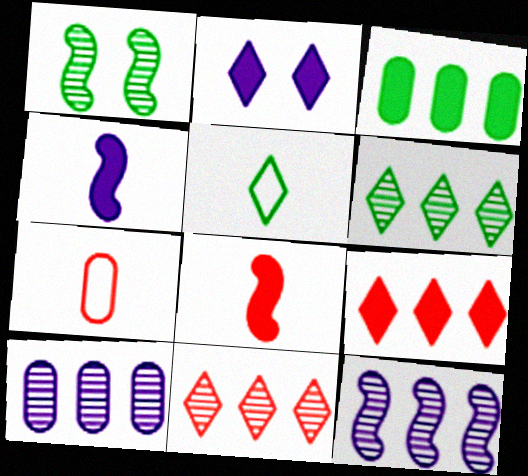[[1, 3, 5], 
[2, 3, 8], 
[2, 5, 11]]